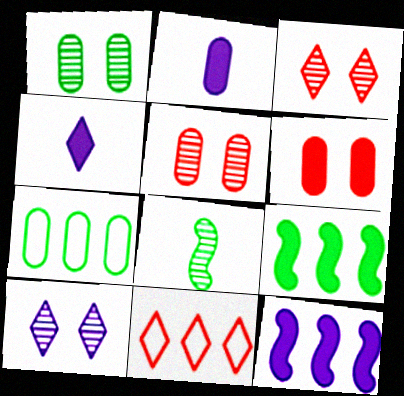[[2, 5, 7], 
[4, 6, 9]]